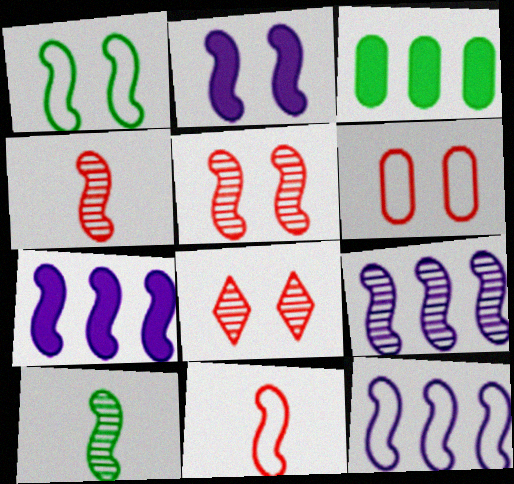[[1, 2, 5], 
[1, 4, 7], 
[1, 11, 12], 
[5, 9, 10], 
[7, 9, 12]]